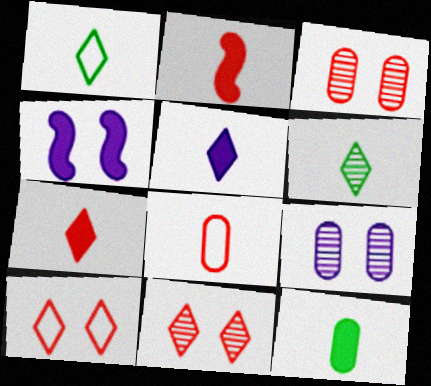[[2, 5, 12]]